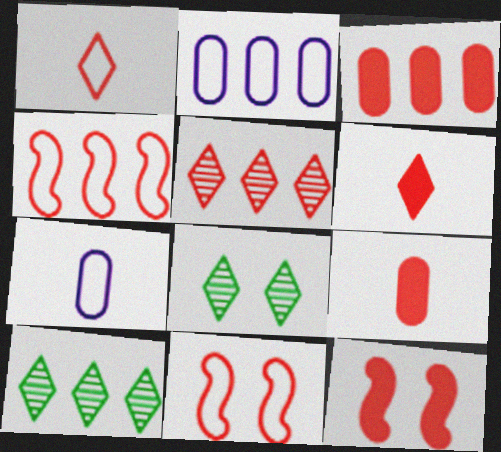[[3, 4, 5], 
[3, 6, 12], 
[5, 9, 11], 
[7, 10, 12]]